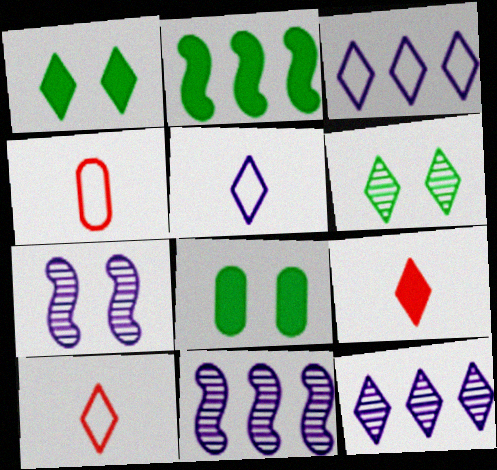[[1, 4, 11], 
[1, 10, 12], 
[3, 6, 9], 
[8, 10, 11]]